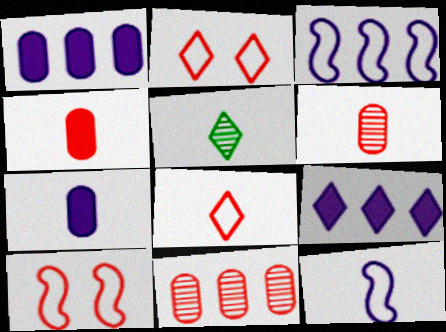[[1, 5, 10], 
[2, 5, 9], 
[4, 5, 12]]